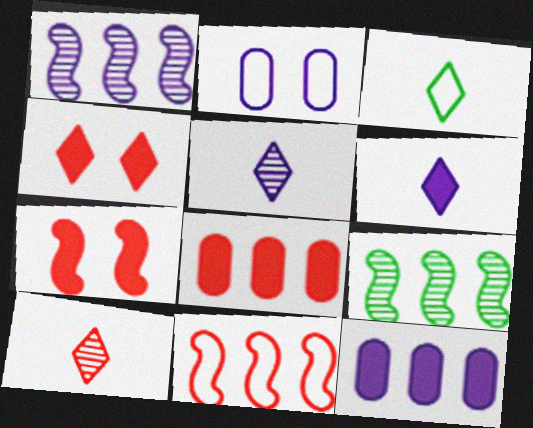[[1, 2, 6], 
[2, 3, 11], 
[3, 6, 10]]